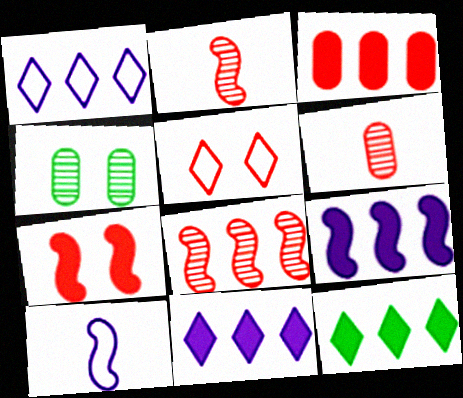[[2, 3, 5], 
[3, 9, 12]]